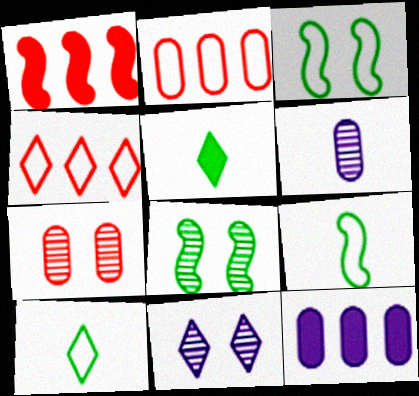[[4, 5, 11], 
[7, 8, 11]]